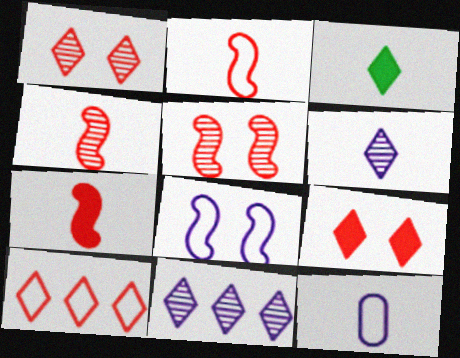[[2, 4, 7], 
[3, 4, 12]]